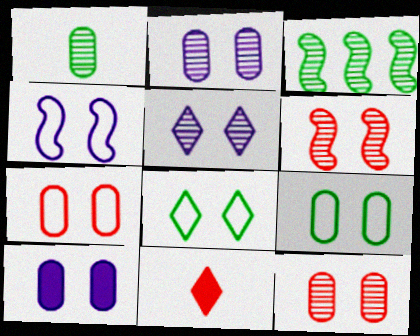[[4, 5, 10], 
[4, 7, 8], 
[6, 8, 10], 
[9, 10, 12]]